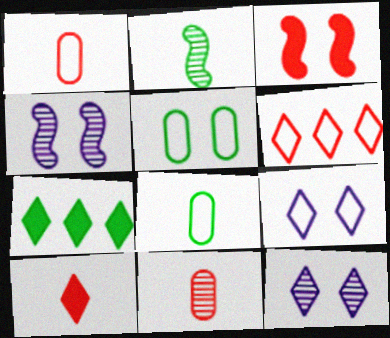[[1, 4, 7], 
[2, 5, 7], 
[3, 5, 12], 
[3, 6, 11]]